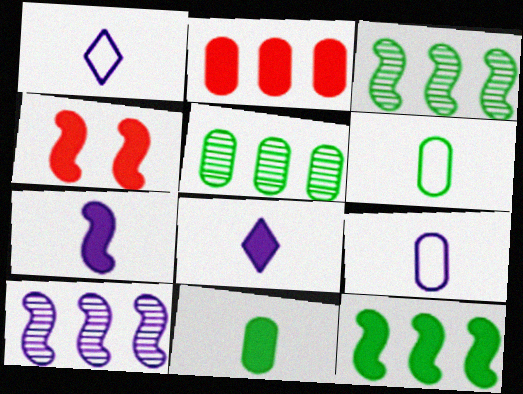[[1, 4, 5], 
[4, 7, 12]]